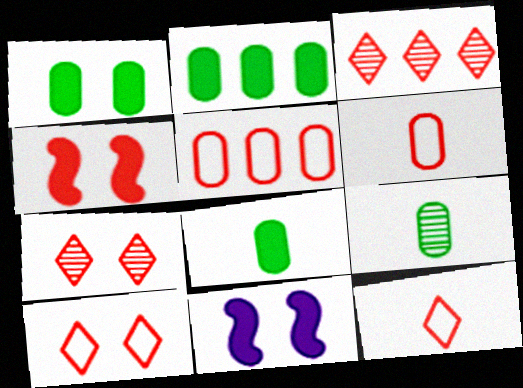[[1, 2, 8], 
[3, 4, 6]]